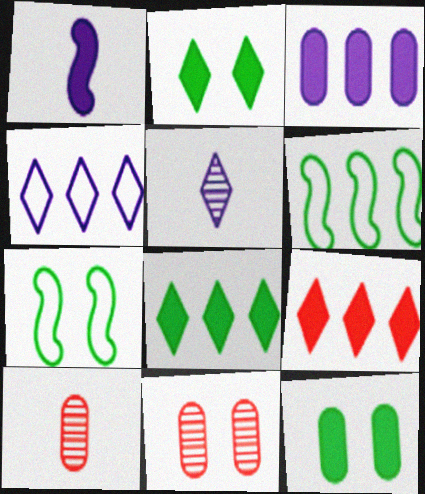[[1, 9, 12]]